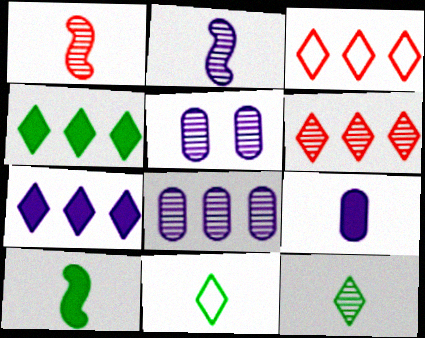[[1, 9, 11], 
[3, 5, 10]]